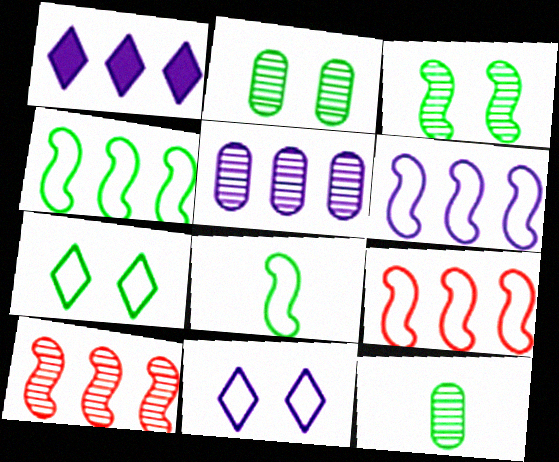[[1, 5, 6], 
[4, 6, 9]]